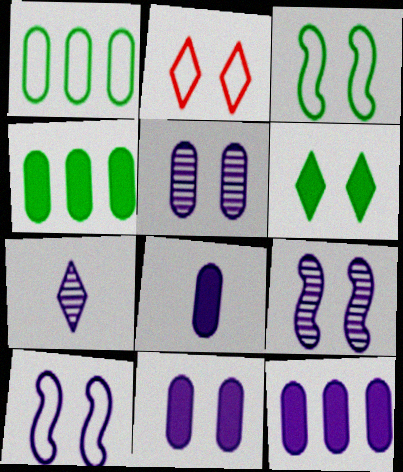[[7, 10, 12], 
[8, 11, 12]]